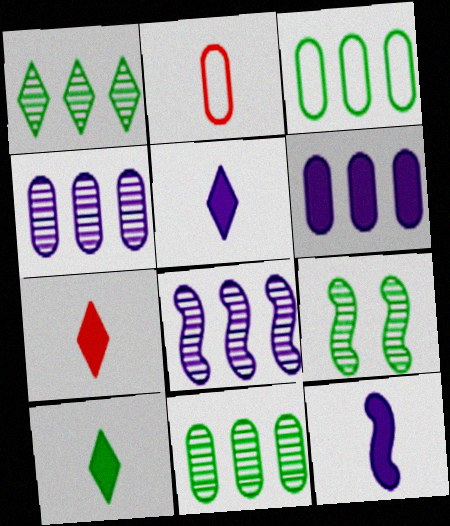[[3, 9, 10], 
[5, 7, 10]]